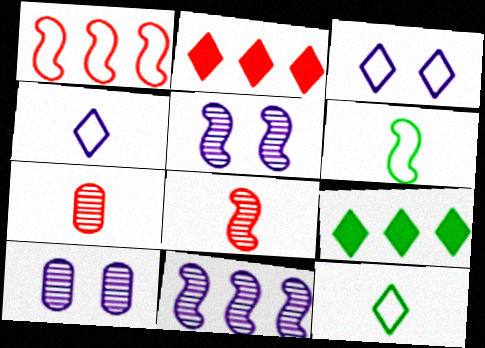[[2, 6, 10]]